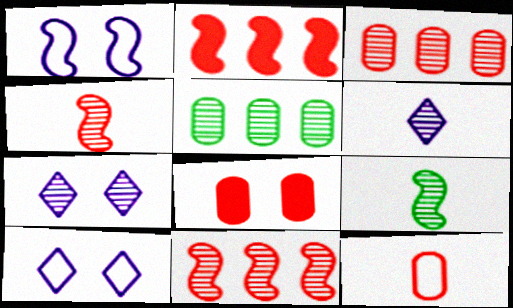[[1, 2, 9], 
[3, 7, 9], 
[3, 8, 12], 
[4, 5, 7]]